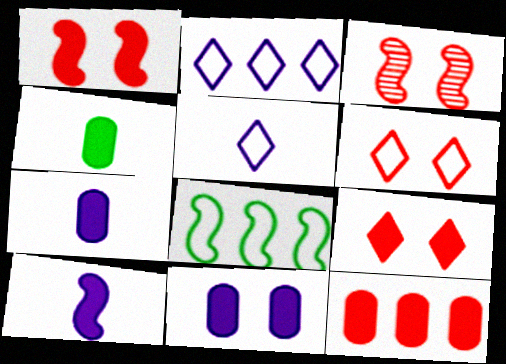[[2, 3, 4], 
[3, 8, 10], 
[4, 11, 12]]